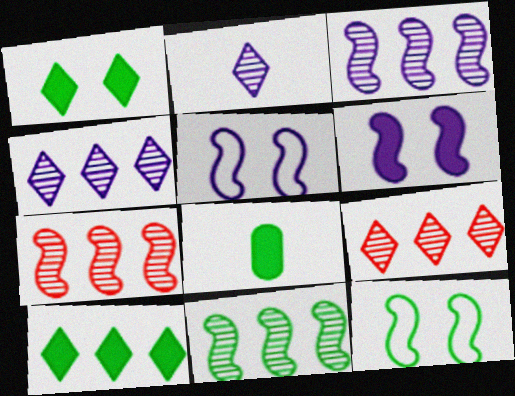[[3, 7, 11], 
[5, 8, 9]]